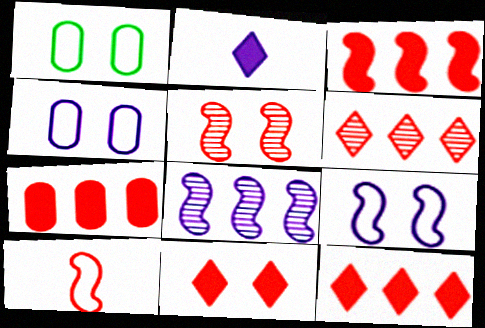[[2, 4, 8], 
[3, 5, 10], 
[3, 7, 12]]